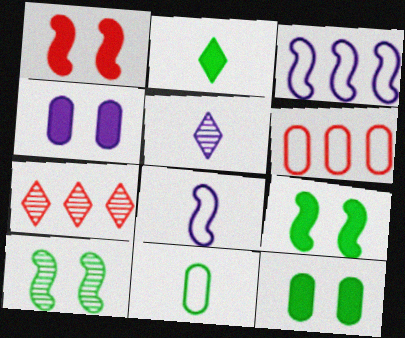[[3, 4, 5], 
[5, 6, 9], 
[7, 8, 12]]